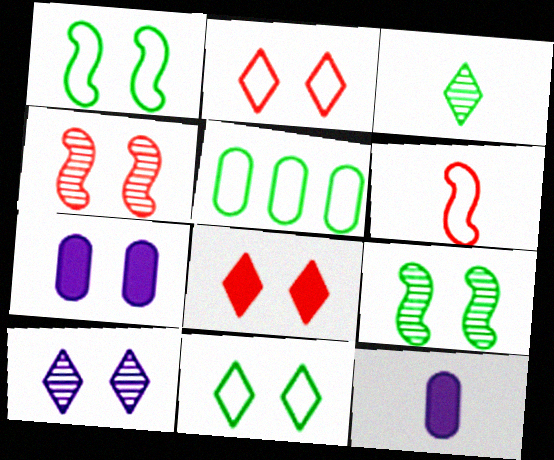[[2, 7, 9], 
[3, 6, 12], 
[4, 7, 11], 
[8, 10, 11]]